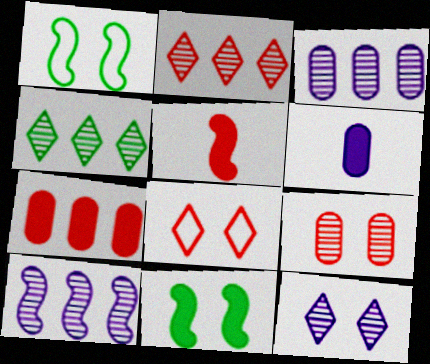[[1, 2, 6], 
[1, 5, 10]]